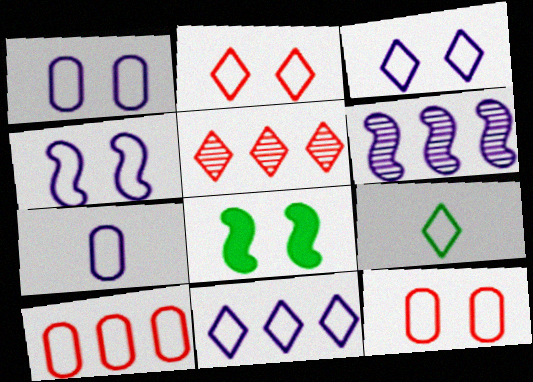[[1, 3, 4], 
[2, 9, 11], 
[4, 7, 11], 
[4, 9, 10], 
[5, 7, 8]]